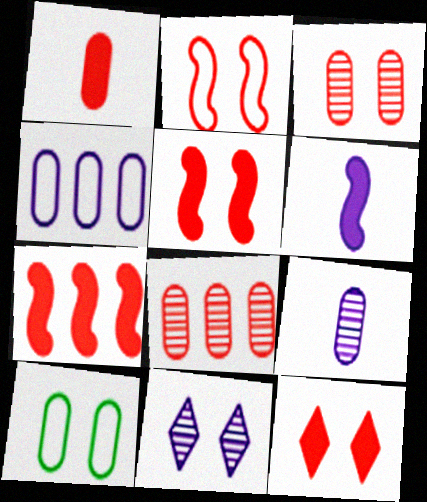[[1, 7, 12], 
[2, 3, 12], 
[4, 6, 11], 
[5, 10, 11]]